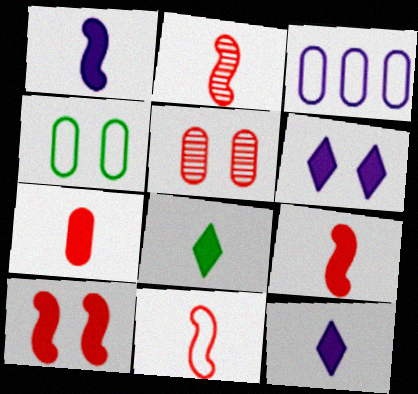[[1, 7, 8], 
[2, 9, 11]]